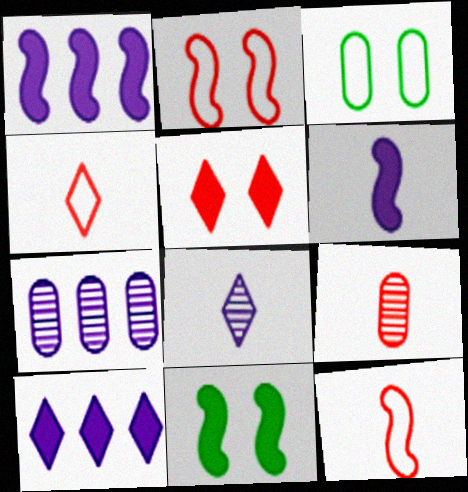[[4, 7, 11]]